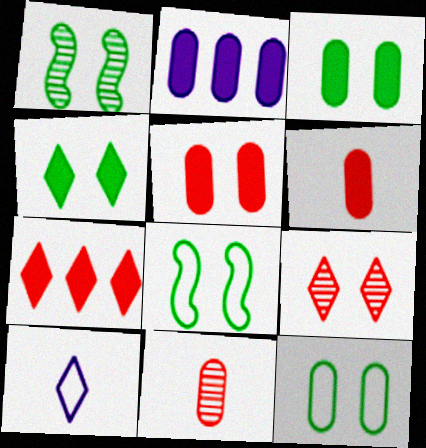[[1, 4, 12], 
[2, 3, 6], 
[2, 11, 12]]